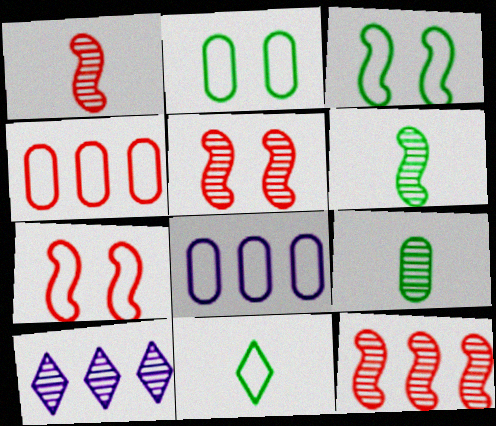[[1, 5, 12], 
[5, 9, 10], 
[7, 8, 11]]